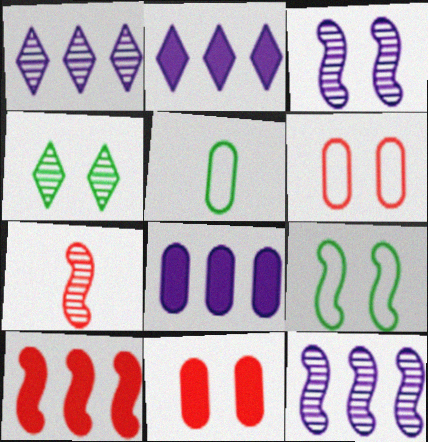[]